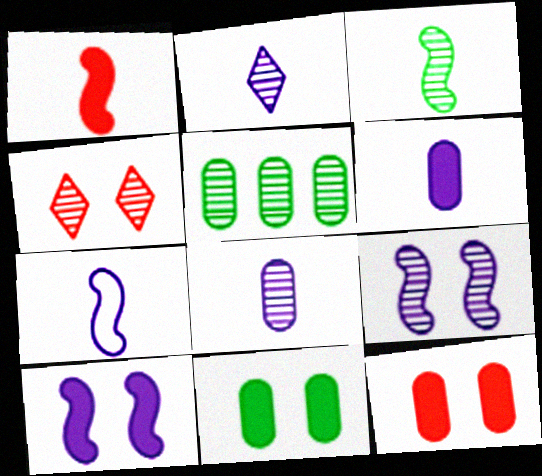[[1, 3, 7], 
[2, 6, 7]]